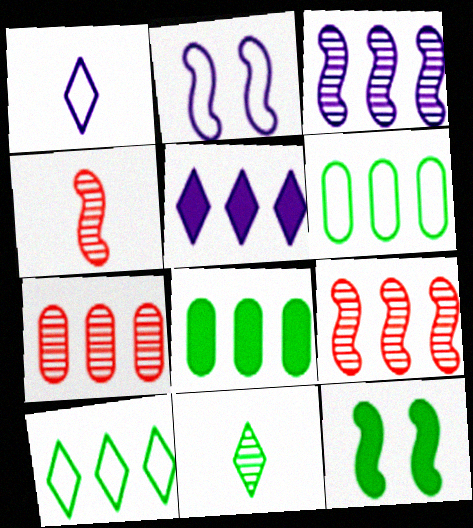[[1, 7, 12], 
[5, 6, 9], 
[6, 11, 12]]